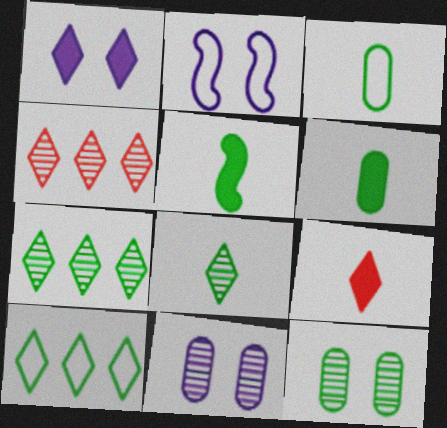[[1, 2, 11], 
[2, 4, 6], 
[3, 5, 8], 
[5, 10, 12]]